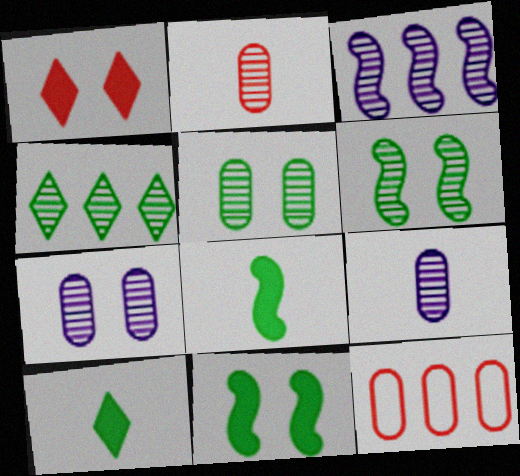[]